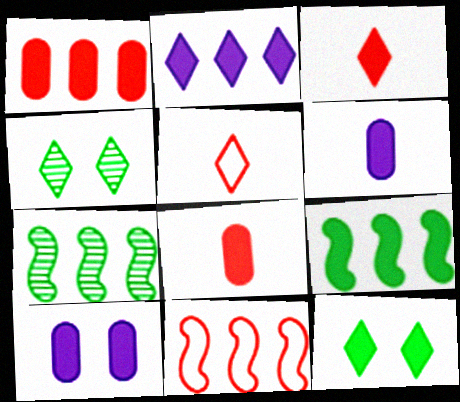[[1, 2, 9], 
[2, 3, 12], 
[2, 4, 5], 
[3, 9, 10], 
[4, 6, 11], 
[5, 7, 10]]